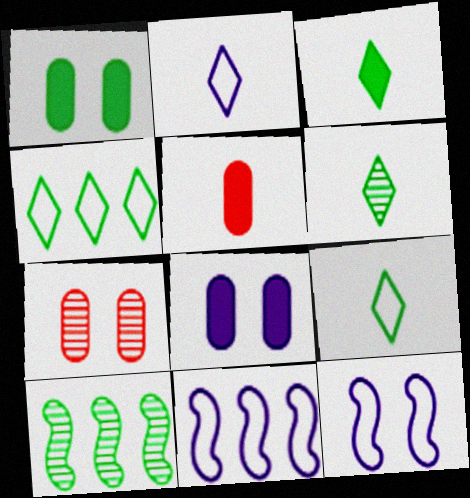[[1, 9, 10], 
[3, 6, 9], 
[3, 7, 11]]